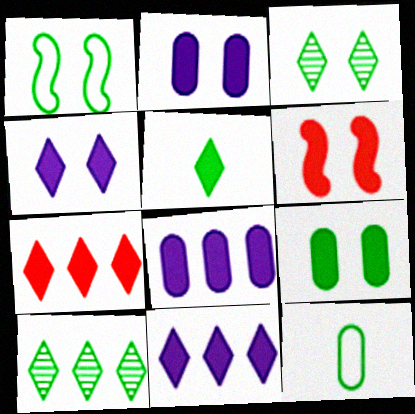[[1, 3, 9], 
[4, 5, 7], 
[4, 6, 9], 
[5, 6, 8]]